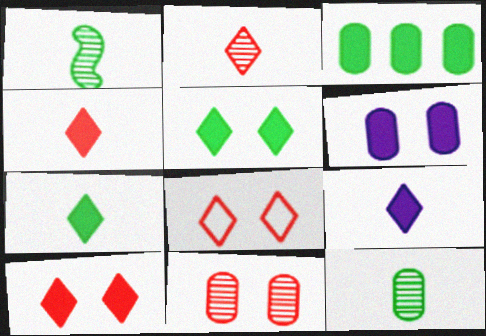[[4, 7, 9]]